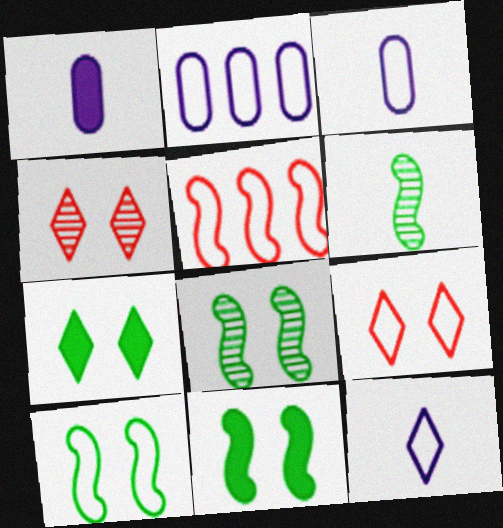[[8, 10, 11]]